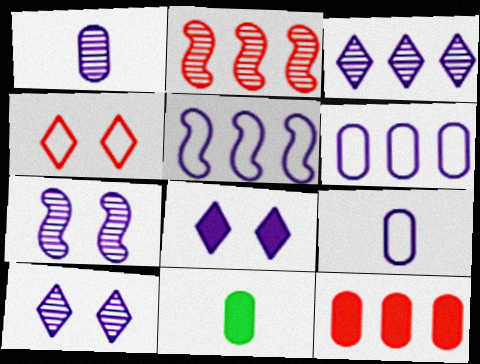[[1, 3, 7], 
[1, 5, 8]]